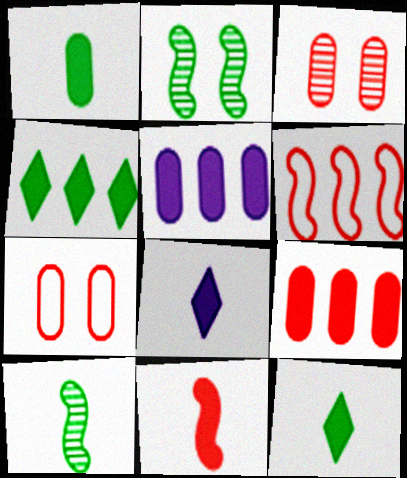[[1, 8, 11]]